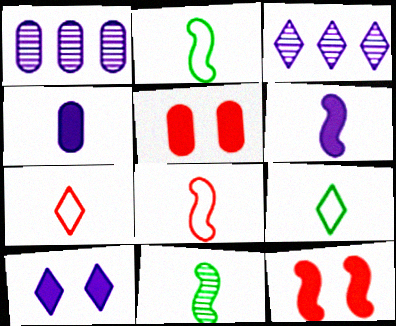[[1, 9, 12], 
[2, 3, 5], 
[4, 7, 11], 
[6, 8, 11]]